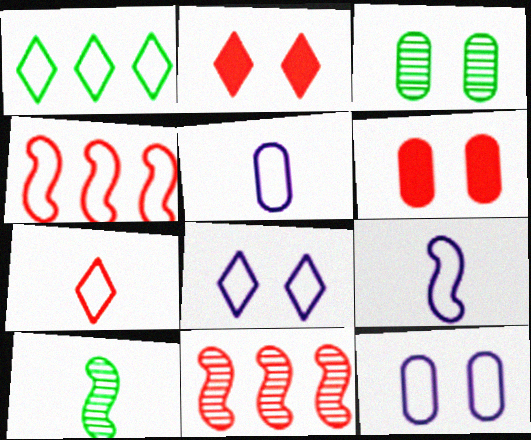[[1, 7, 8], 
[3, 6, 12], 
[6, 7, 11]]